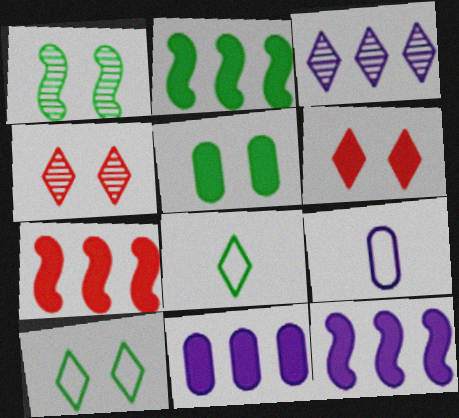[[1, 5, 10], 
[2, 4, 9], 
[2, 7, 12], 
[3, 6, 8]]